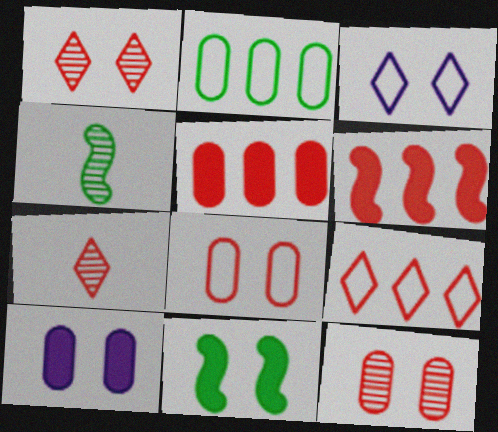[[3, 4, 5], 
[3, 11, 12], 
[4, 9, 10], 
[6, 7, 8]]